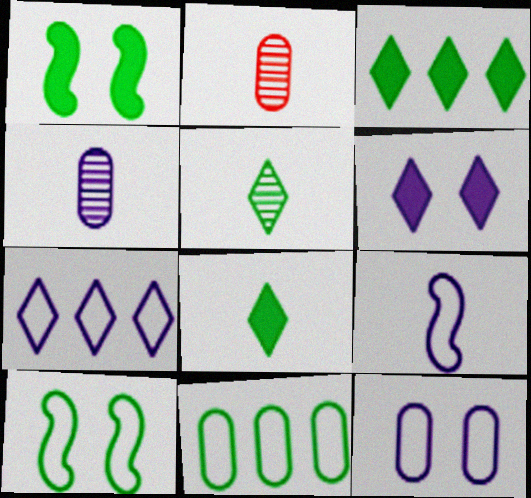[[1, 2, 7], 
[1, 5, 11], 
[2, 8, 9], 
[7, 9, 12]]